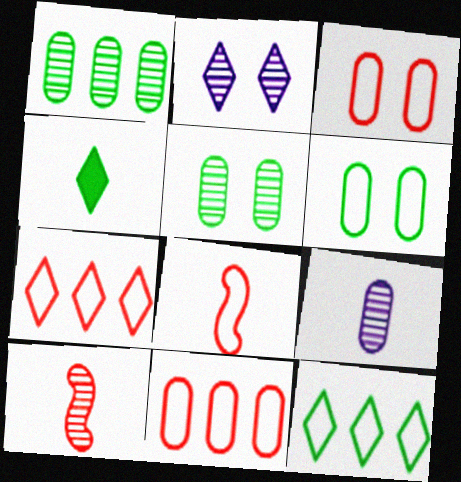[[1, 2, 10], 
[2, 4, 7], 
[3, 7, 8], 
[4, 8, 9]]